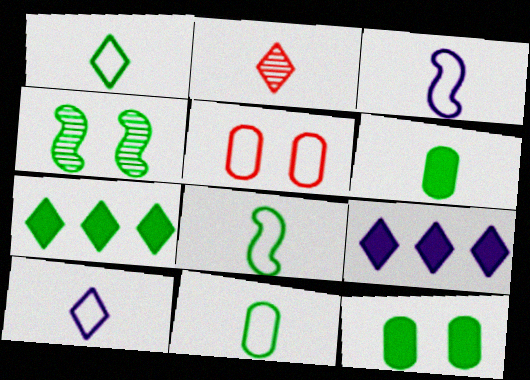[[1, 8, 11], 
[2, 3, 6], 
[4, 7, 11]]